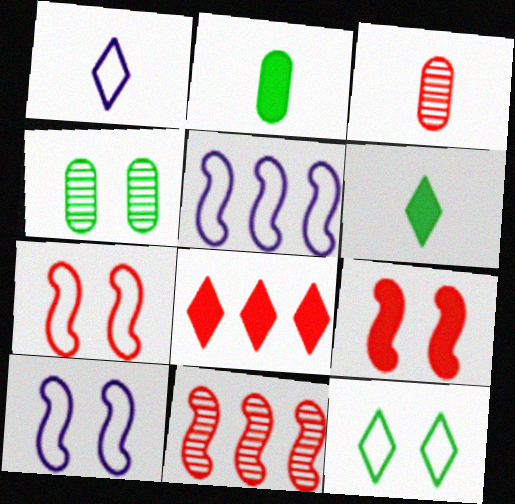[[3, 7, 8]]